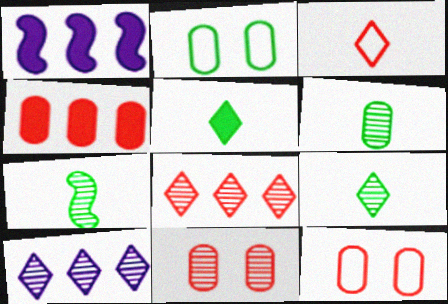[[1, 9, 12], 
[6, 7, 9], 
[7, 10, 11]]